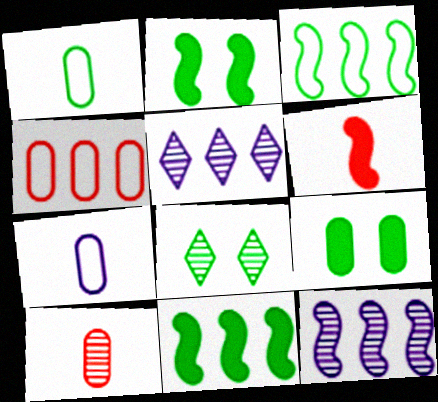[[1, 8, 11], 
[4, 5, 11], 
[8, 10, 12]]